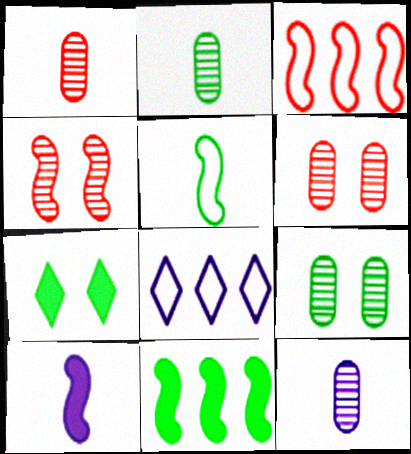[[1, 2, 12], 
[3, 7, 12]]